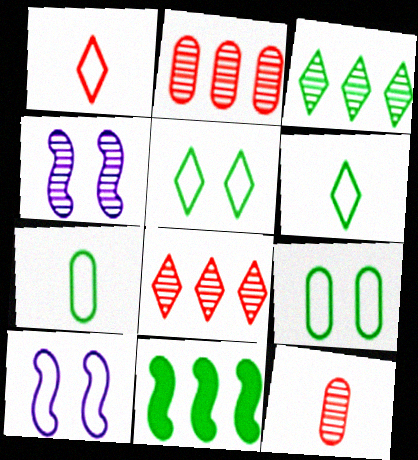[[3, 4, 12]]